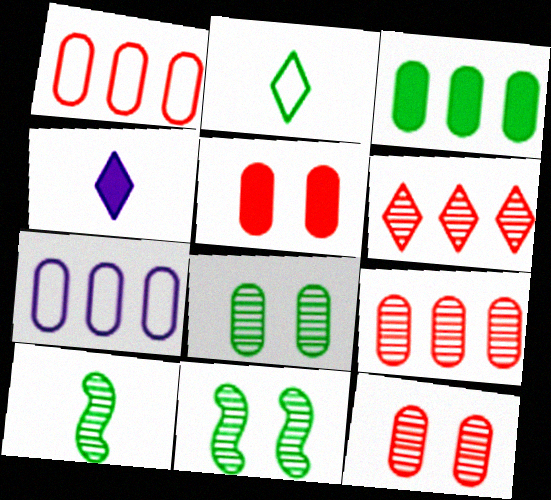[[1, 4, 11], 
[2, 3, 11], 
[3, 7, 9]]